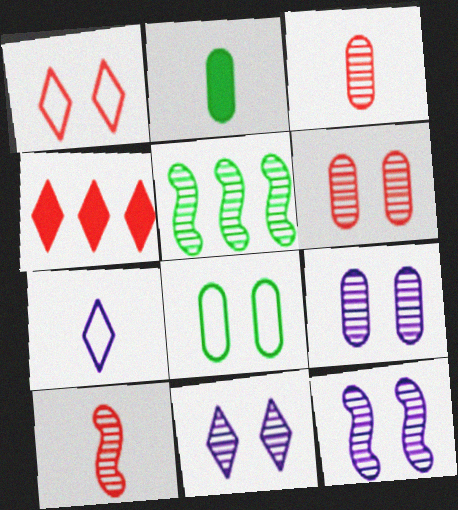[[2, 7, 10], 
[3, 5, 11], 
[5, 10, 12], 
[9, 11, 12]]